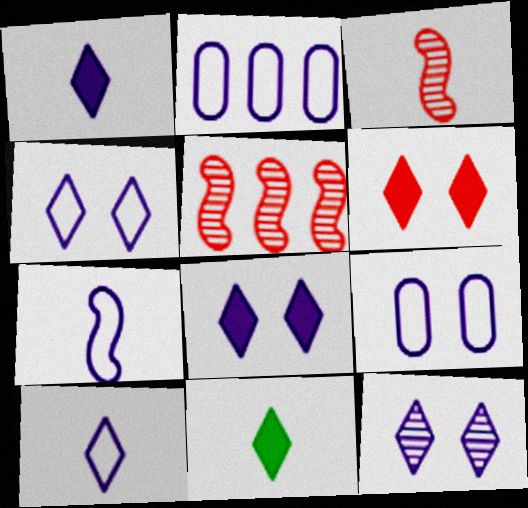[[2, 4, 7], 
[4, 8, 12], 
[5, 9, 11]]